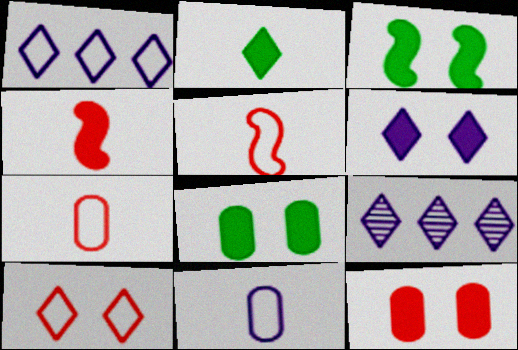[[2, 9, 10], 
[3, 6, 12], 
[3, 7, 9], 
[5, 8, 9]]